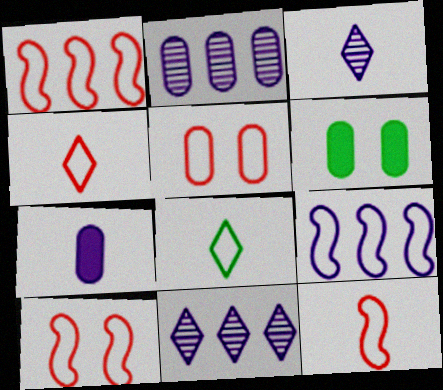[[1, 3, 6], 
[1, 4, 5], 
[1, 10, 12], 
[5, 8, 9], 
[6, 11, 12]]